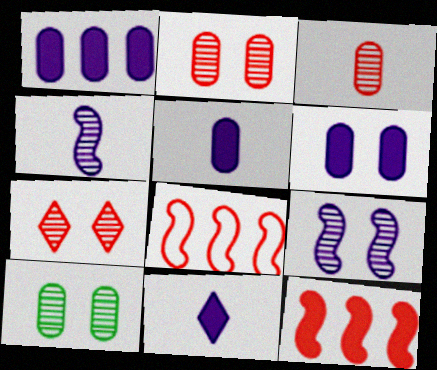[[1, 5, 6], 
[7, 9, 10], 
[8, 10, 11]]